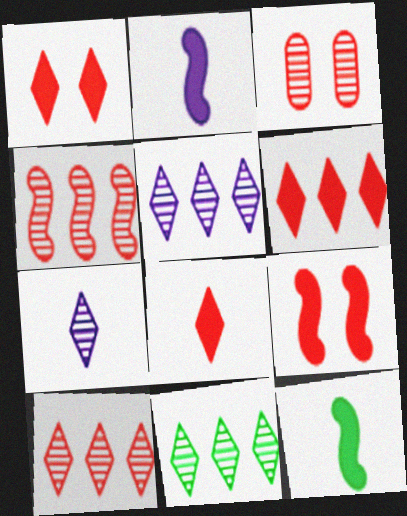[[1, 6, 8], 
[5, 10, 11]]